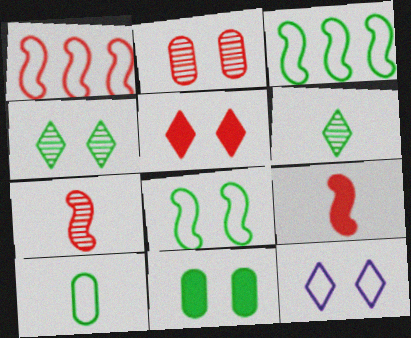[[1, 10, 12], 
[3, 6, 11], 
[4, 5, 12], 
[4, 8, 11]]